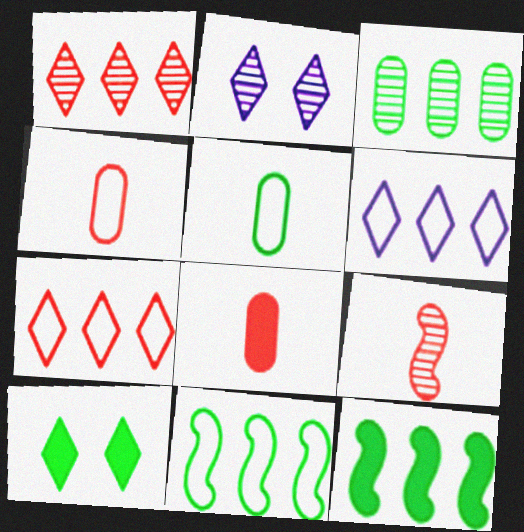[[2, 3, 9], 
[2, 4, 12], 
[2, 8, 11]]